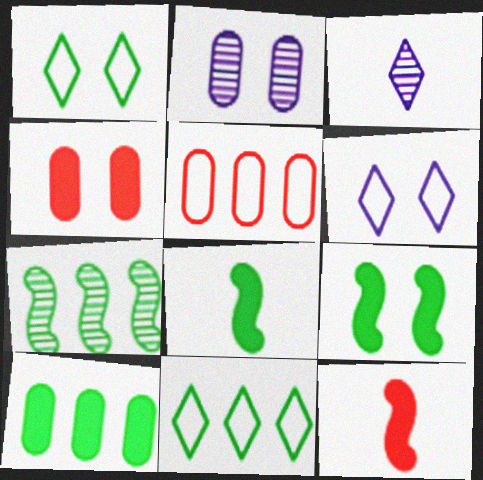[[2, 11, 12], 
[3, 5, 9], 
[7, 10, 11]]